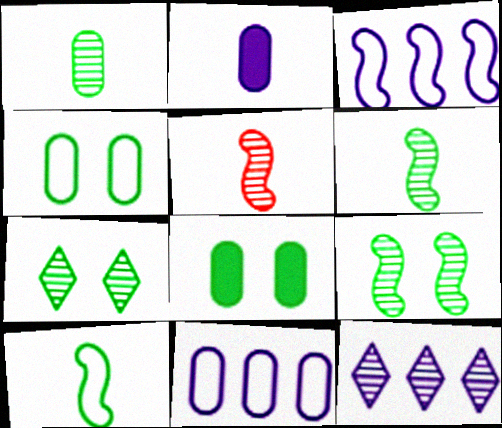[]